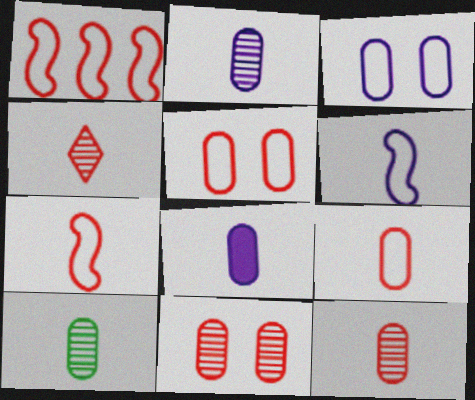[[2, 10, 12], 
[8, 9, 10]]